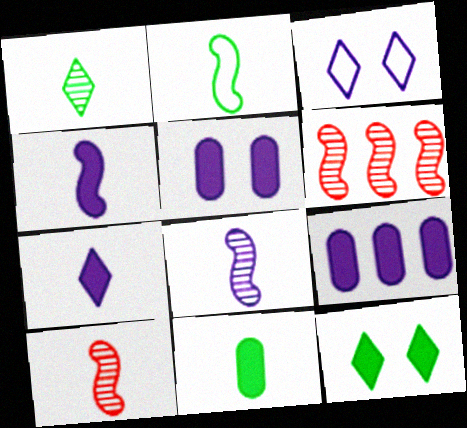[[1, 2, 11], 
[2, 4, 10], 
[3, 6, 11], 
[3, 8, 9]]